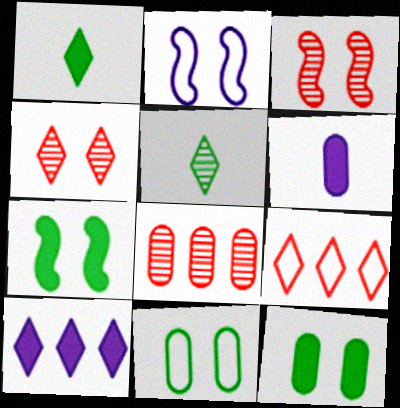[[1, 2, 8], 
[2, 3, 7], 
[2, 4, 12], 
[6, 8, 11]]